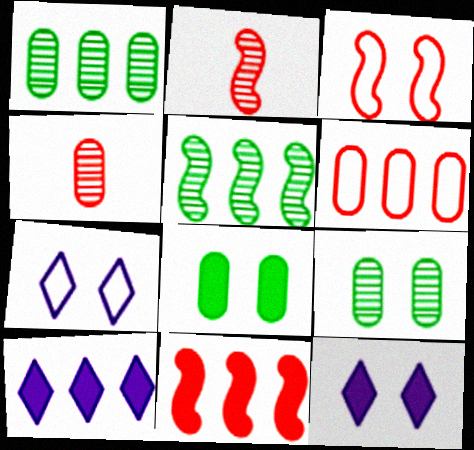[[2, 3, 11], 
[3, 9, 12], 
[5, 6, 10]]